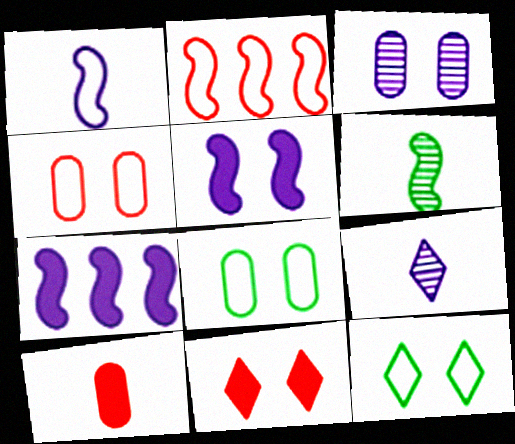[[2, 5, 6]]